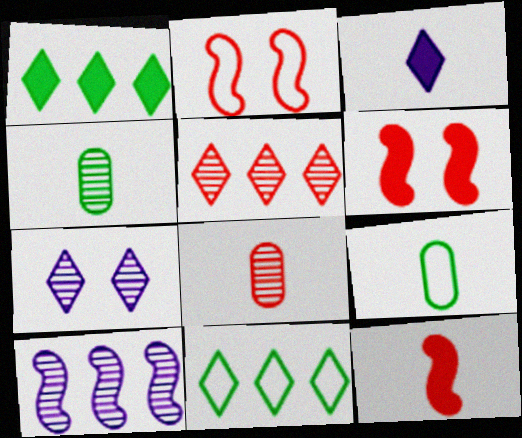[]